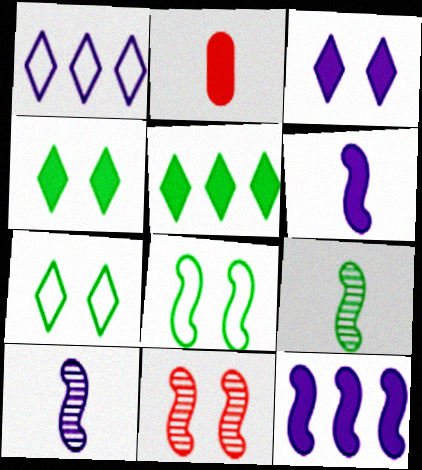[[2, 4, 12]]